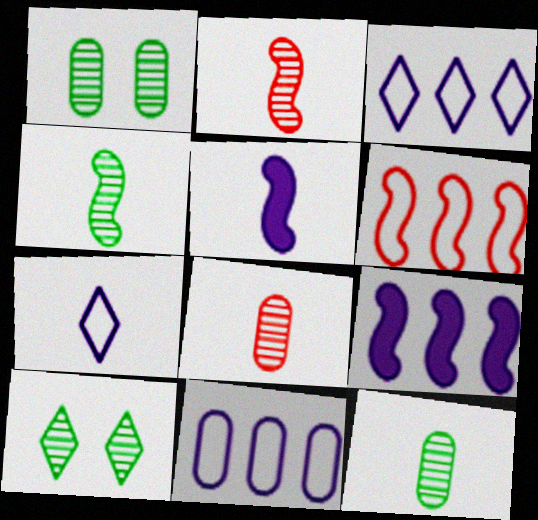[]